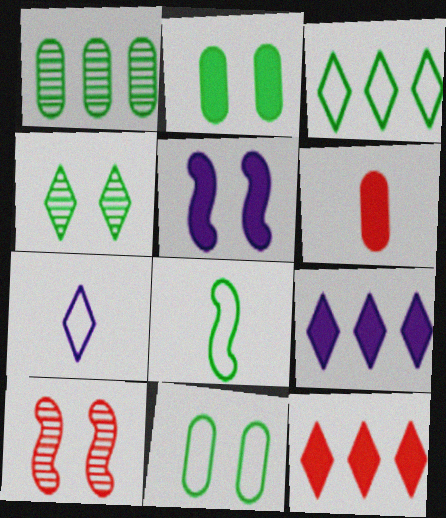[[3, 8, 11], 
[4, 7, 12]]